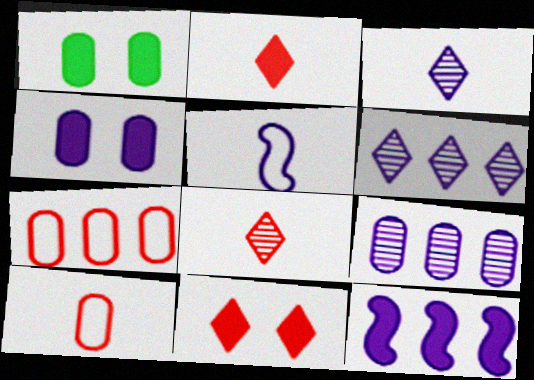[[1, 2, 12], 
[1, 9, 10], 
[4, 5, 6]]